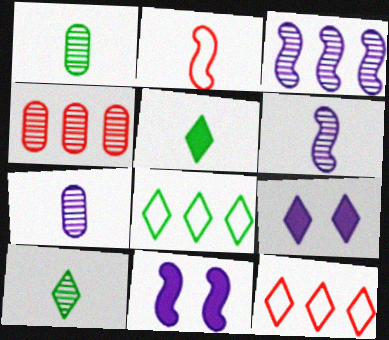[[1, 11, 12], 
[2, 5, 7], 
[9, 10, 12]]